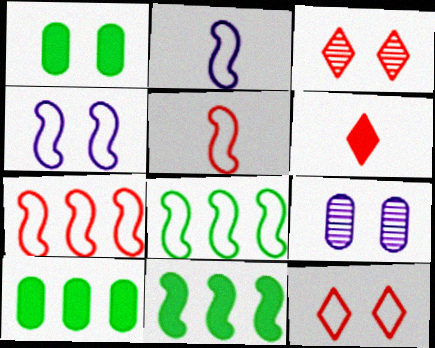[[1, 3, 4], 
[2, 3, 10], 
[4, 5, 8], 
[6, 8, 9]]